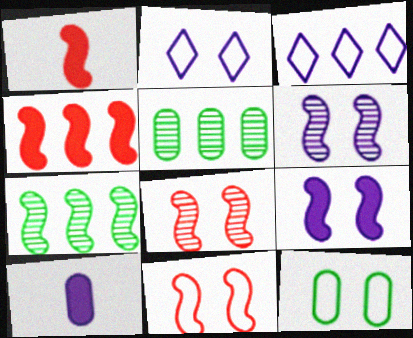[[1, 2, 5], 
[2, 11, 12], 
[3, 4, 5], 
[3, 6, 10]]